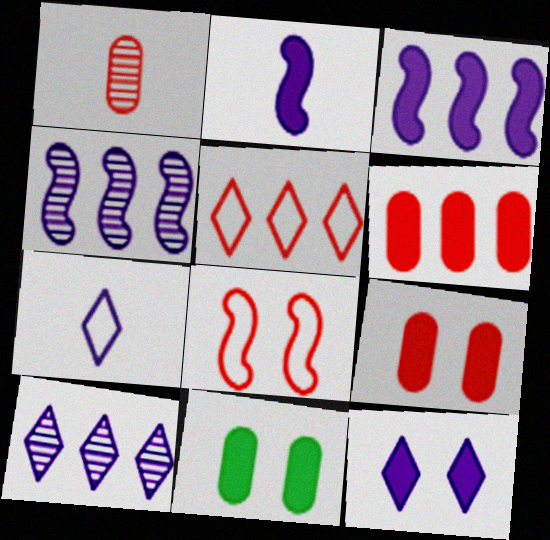[[7, 10, 12]]